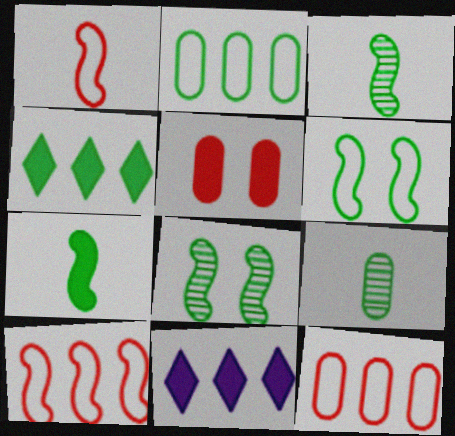[[4, 6, 9], 
[5, 7, 11]]